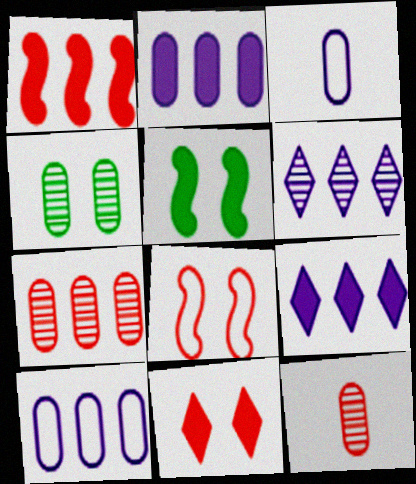[]